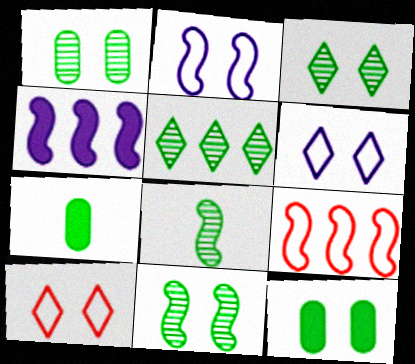[[1, 3, 11], 
[1, 5, 8]]